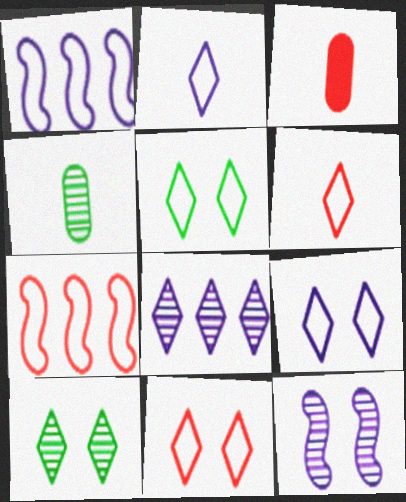[[1, 3, 10], 
[5, 9, 11]]